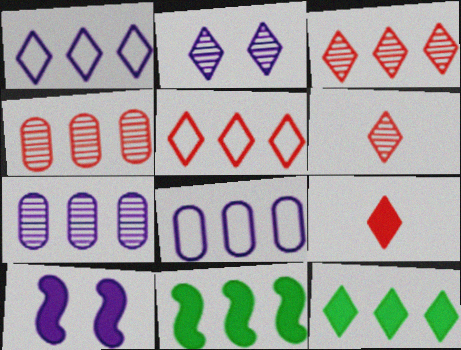[[1, 3, 12], 
[1, 4, 11], 
[3, 8, 11], 
[5, 7, 11]]